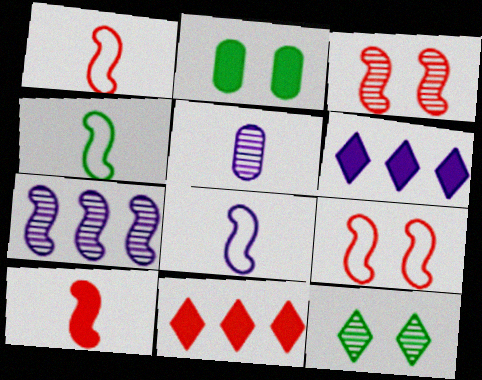[[1, 4, 8], 
[2, 6, 10]]